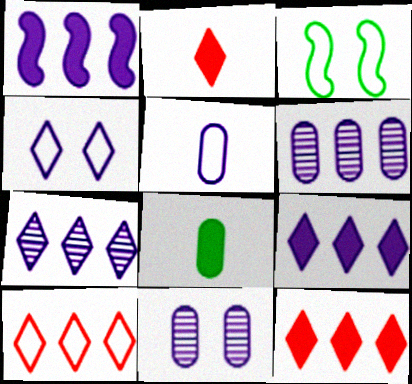[[2, 3, 6], 
[3, 5, 10]]